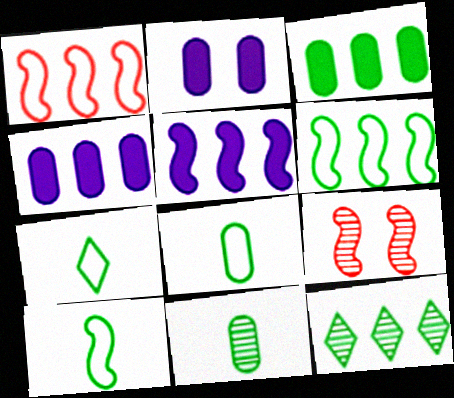[[1, 4, 12], 
[3, 6, 12], 
[4, 7, 9], 
[5, 9, 10], 
[7, 8, 10]]